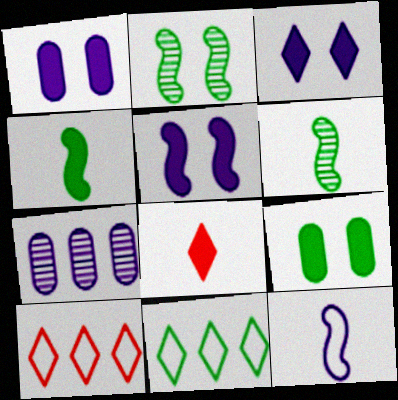[[1, 3, 5], 
[1, 6, 10], 
[3, 7, 12], 
[6, 9, 11]]